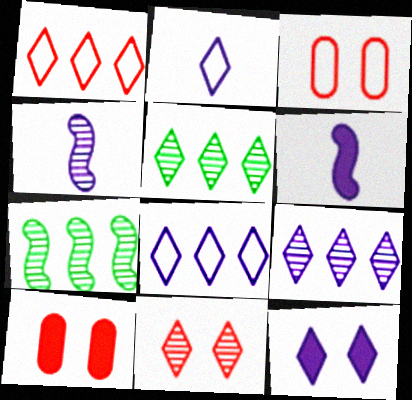[[2, 7, 10], 
[2, 9, 12], 
[3, 5, 6]]